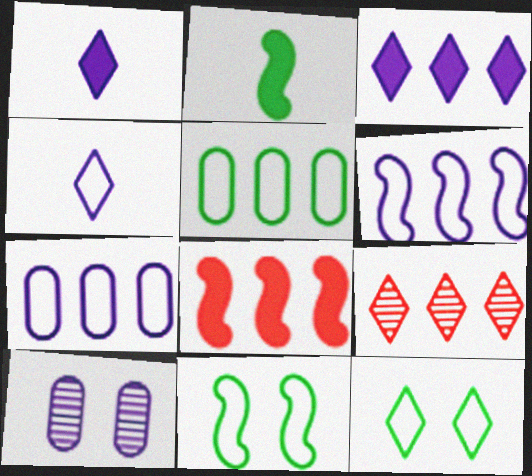[[1, 6, 10], 
[1, 9, 12]]